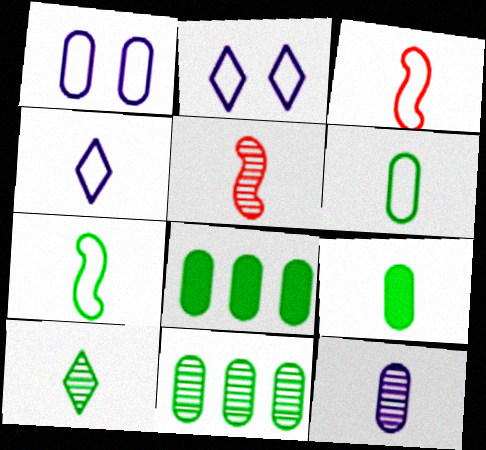[[2, 5, 8], 
[3, 4, 6], 
[4, 5, 9], 
[5, 10, 12], 
[7, 9, 10]]